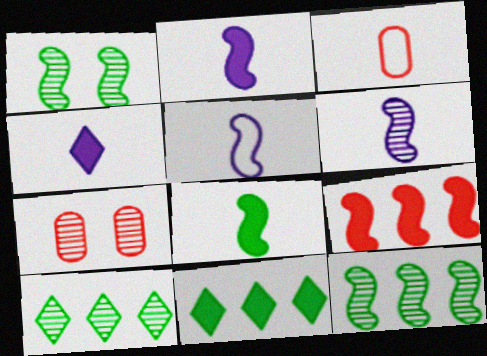[[1, 5, 9], 
[2, 5, 6], 
[5, 7, 11], 
[6, 7, 10]]